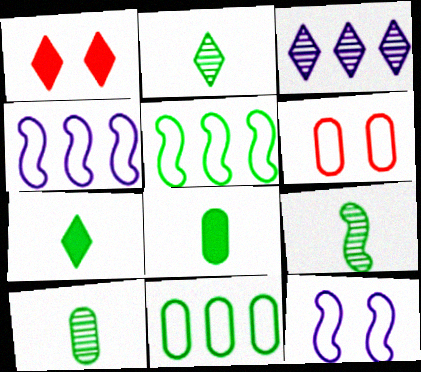[[1, 4, 10], 
[2, 9, 10]]